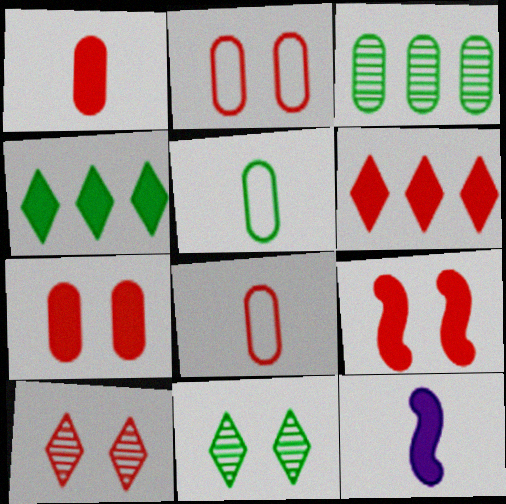[[1, 6, 9], 
[2, 9, 10], 
[4, 7, 12]]